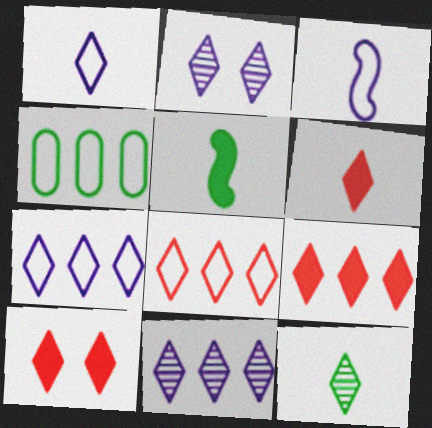[[1, 6, 12], 
[6, 9, 10], 
[7, 10, 12]]